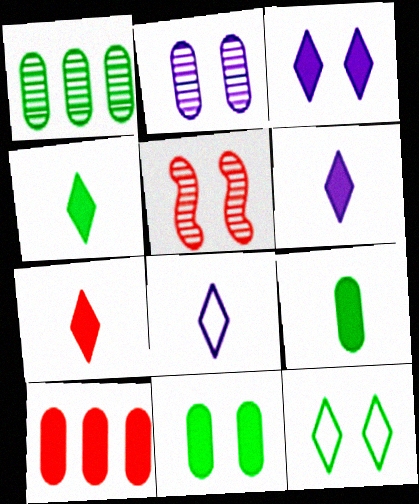[[4, 6, 7]]